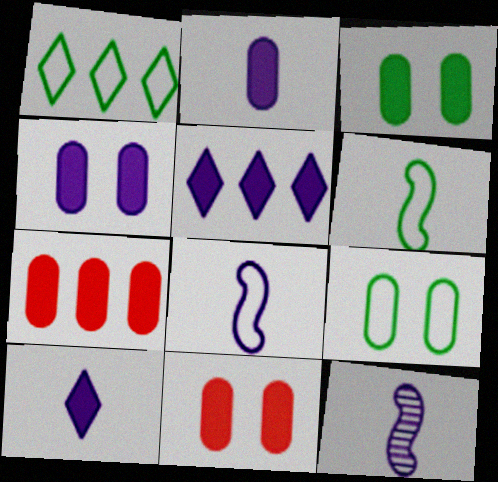[[1, 6, 9], 
[1, 11, 12], 
[2, 3, 7], 
[3, 4, 11]]